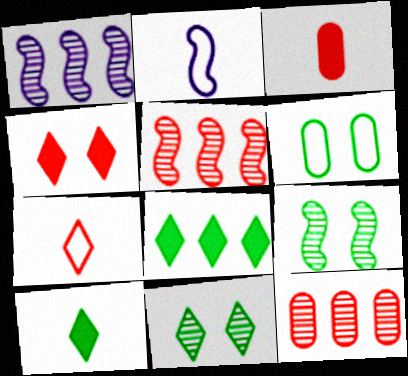[]